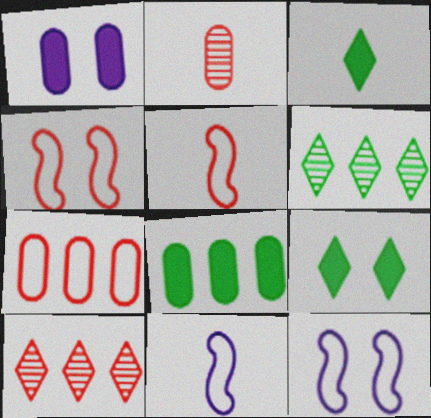[[1, 5, 6], 
[2, 3, 11]]